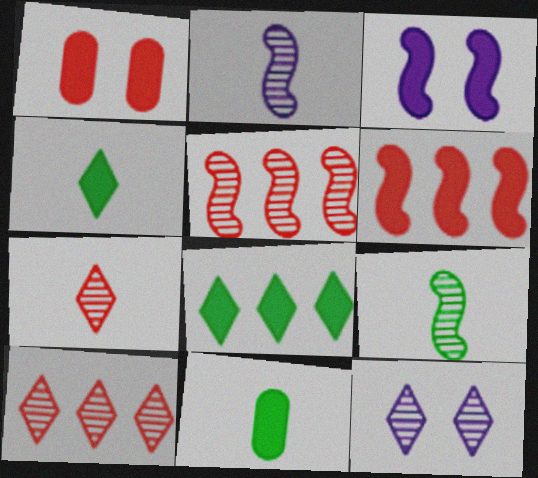[]